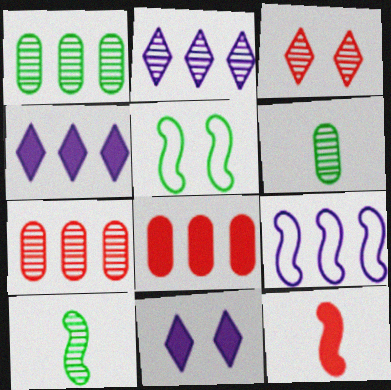[]